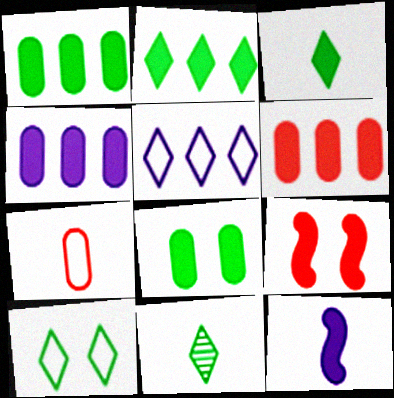[[1, 4, 6], 
[2, 10, 11], 
[3, 4, 9], 
[7, 11, 12]]